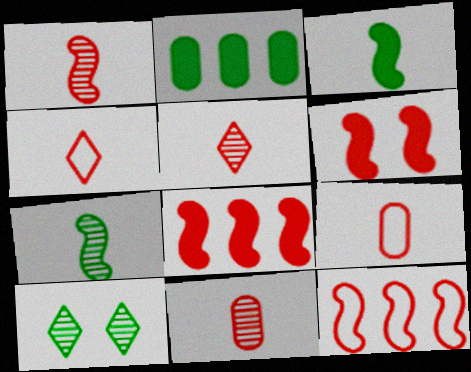[[1, 5, 11], 
[1, 6, 12]]